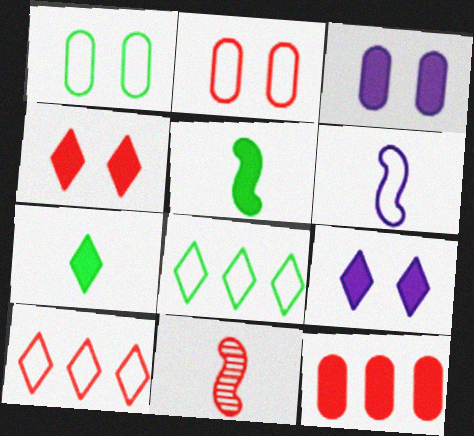[[1, 6, 10], 
[2, 6, 8], 
[3, 8, 11], 
[5, 6, 11], 
[5, 9, 12]]